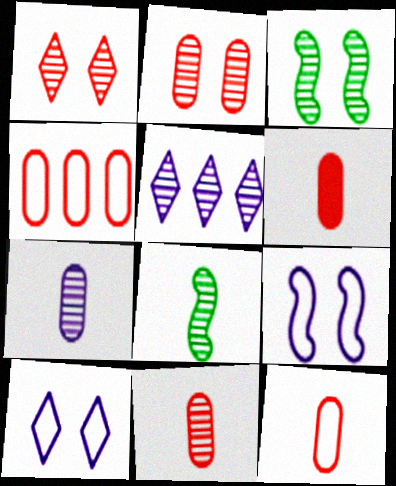[[2, 4, 6], 
[2, 5, 8], 
[3, 5, 11], 
[6, 11, 12]]